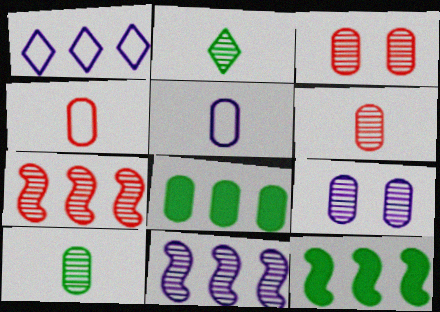[[1, 7, 8], 
[2, 3, 11], 
[2, 7, 9], 
[3, 5, 8], 
[4, 8, 9]]